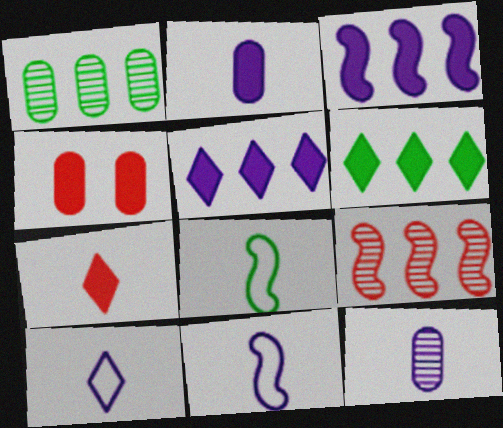[[7, 8, 12]]